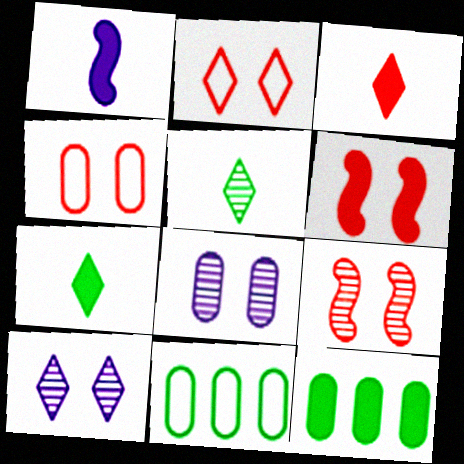[]